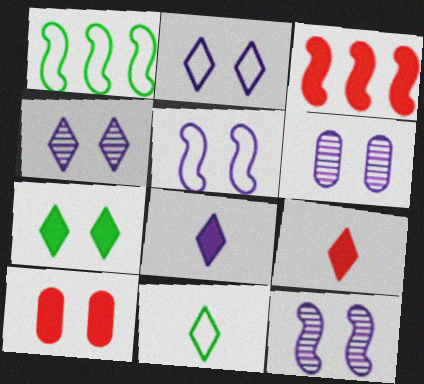[[1, 6, 9], 
[3, 6, 11], 
[3, 9, 10], 
[4, 6, 12]]